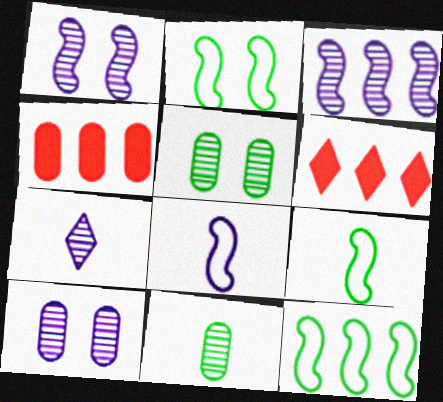[[2, 4, 7], 
[2, 9, 12], 
[3, 7, 10], 
[5, 6, 8], 
[6, 9, 10]]